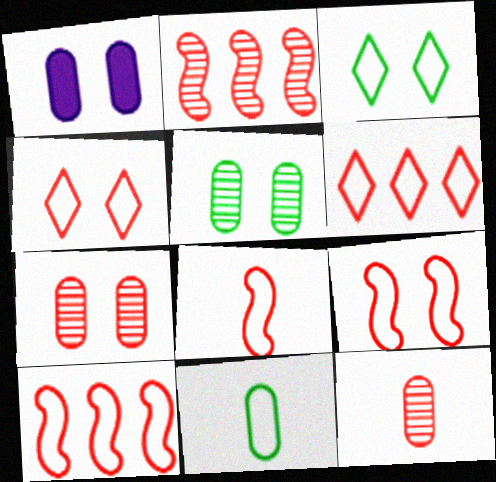[[8, 9, 10]]